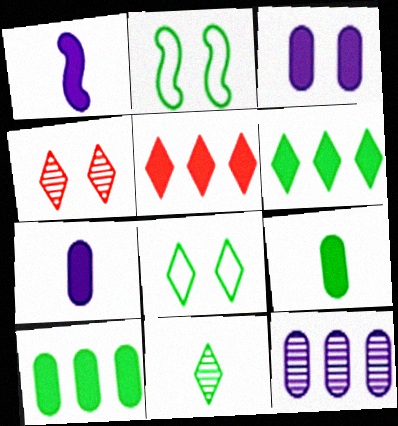[[2, 3, 4], 
[2, 10, 11], 
[6, 8, 11]]